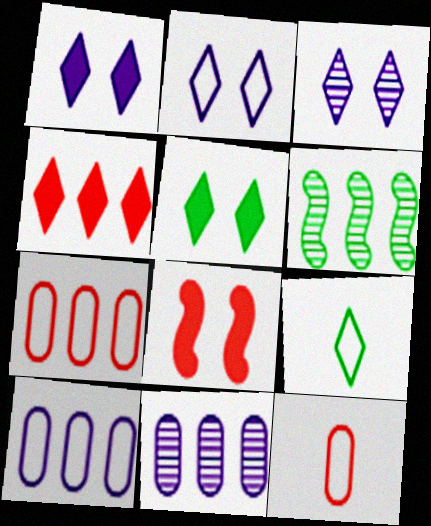[[1, 2, 3], 
[1, 6, 12], 
[3, 4, 9], 
[4, 6, 10], 
[8, 9, 11]]